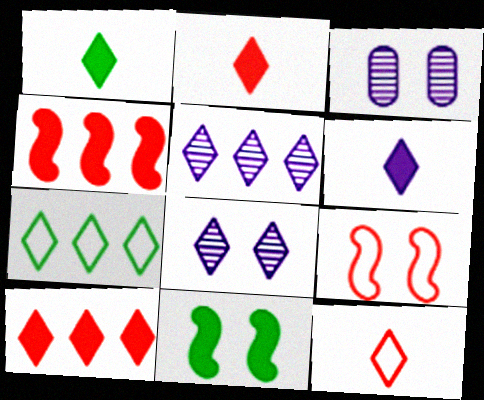[[1, 2, 6], 
[2, 7, 8], 
[5, 7, 10]]